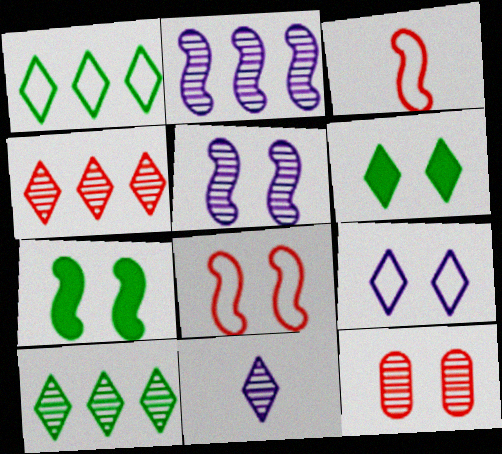[[2, 3, 7], 
[5, 7, 8], 
[7, 9, 12]]